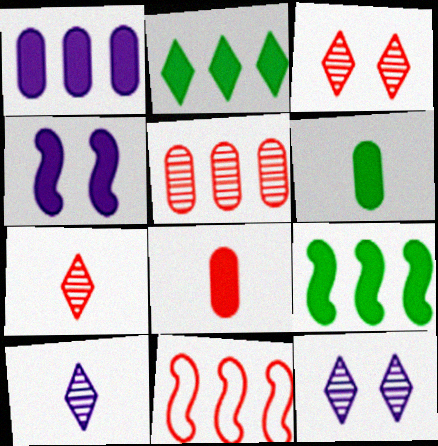[[2, 4, 8], 
[3, 8, 11], 
[6, 11, 12]]